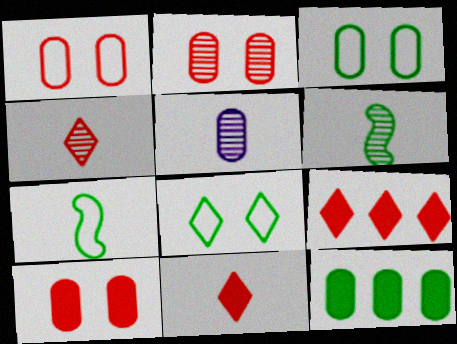[[1, 2, 10], 
[1, 5, 12], 
[4, 5, 6], 
[5, 7, 11], 
[6, 8, 12]]